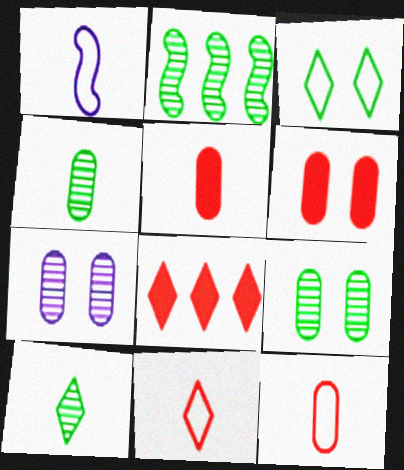[[1, 5, 10], 
[1, 8, 9], 
[2, 9, 10]]